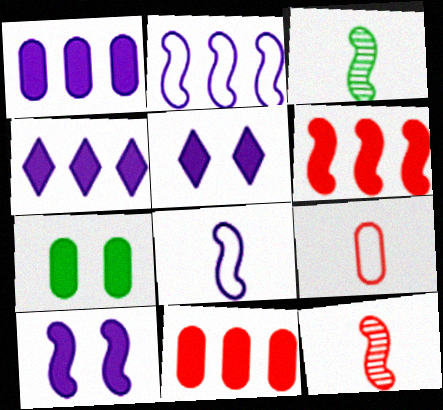[]